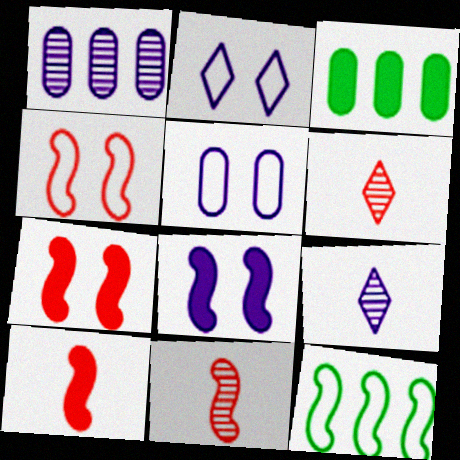[[2, 3, 11], 
[3, 4, 9], 
[8, 11, 12]]